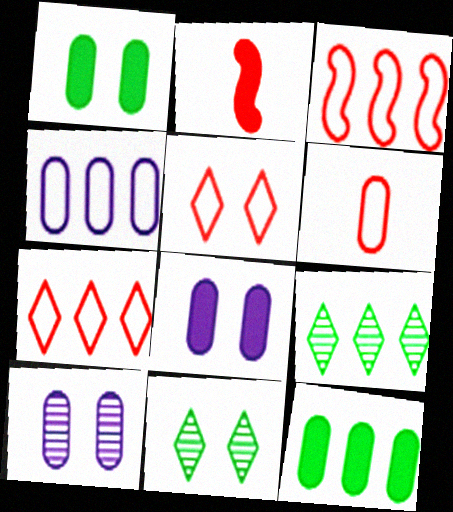[[2, 4, 11], 
[3, 5, 6], 
[6, 10, 12]]